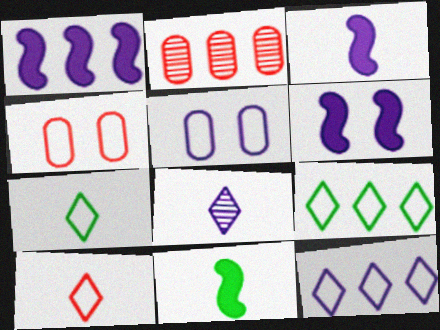[[1, 2, 9], 
[1, 3, 6], 
[1, 5, 8], 
[2, 6, 7]]